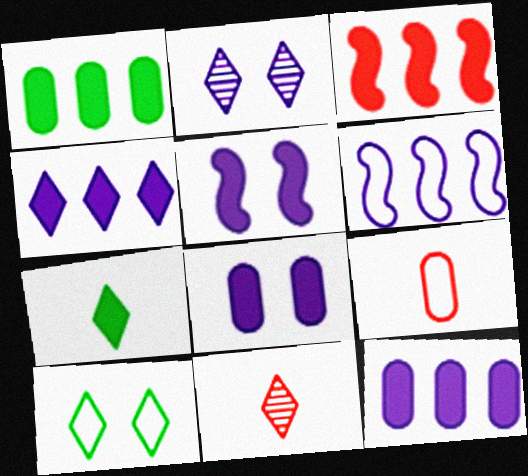[[1, 3, 4], 
[3, 7, 8], 
[4, 10, 11], 
[6, 9, 10]]